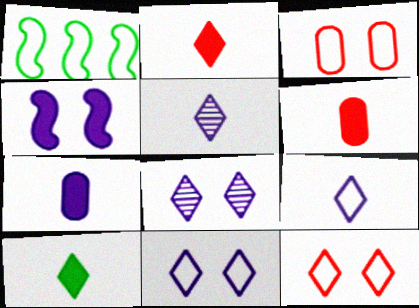[[1, 3, 9], 
[1, 6, 8]]